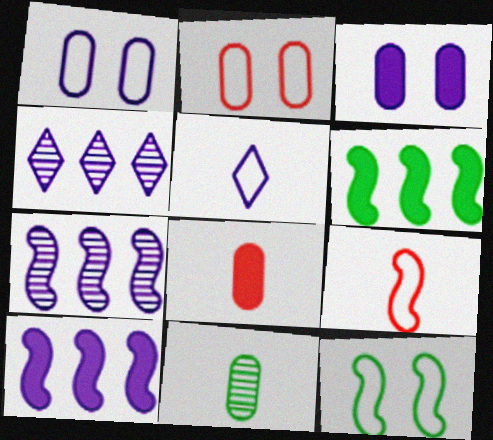[[3, 5, 7], 
[4, 8, 12]]